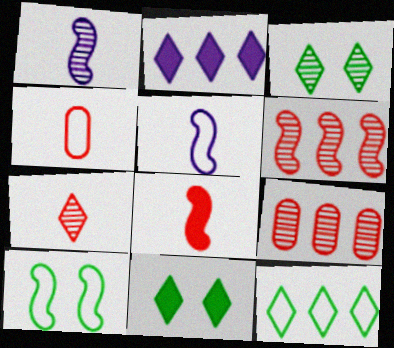[[1, 3, 9], 
[4, 7, 8], 
[5, 9, 11]]